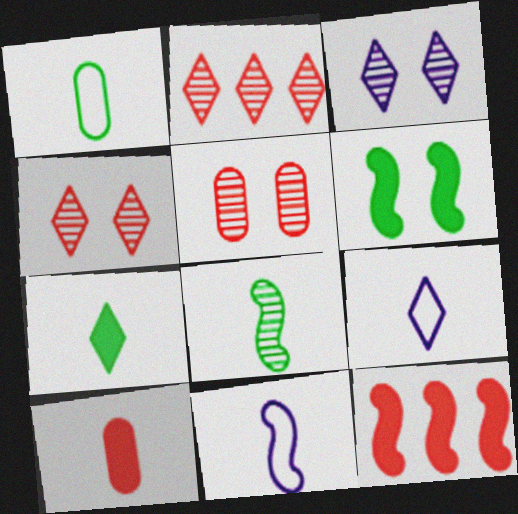[[1, 3, 12], 
[1, 7, 8], 
[8, 9, 10]]